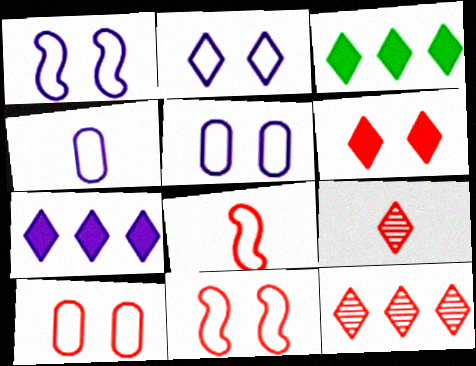[[1, 2, 5], 
[2, 3, 9]]